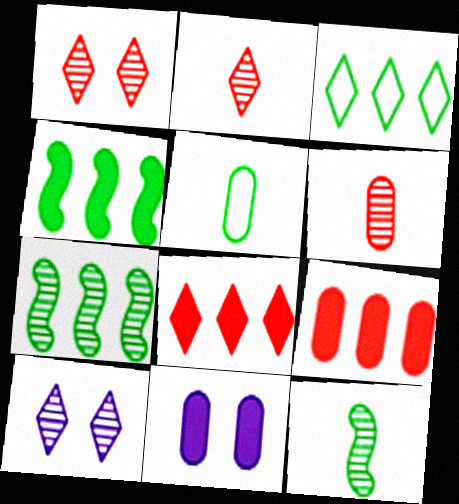[[6, 7, 10]]